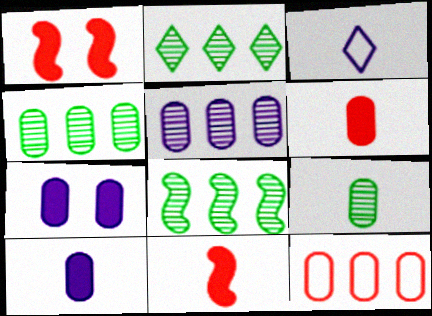[[1, 3, 4], 
[2, 4, 8], 
[3, 9, 11], 
[7, 9, 12]]